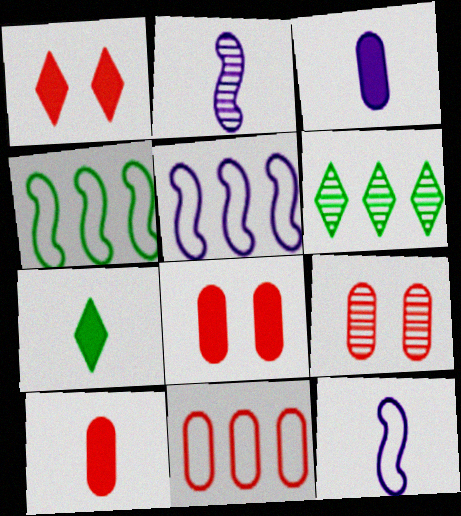[[2, 6, 9], 
[5, 7, 9], 
[6, 8, 12], 
[9, 10, 11]]